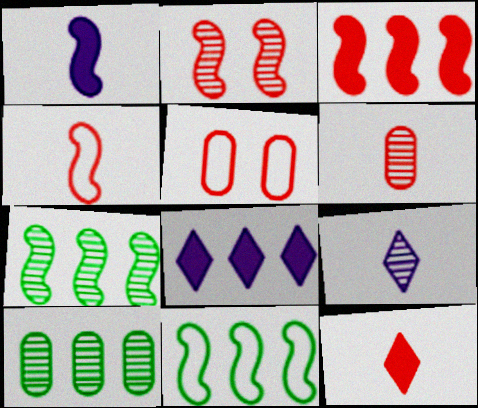[[1, 2, 11], 
[2, 3, 4], 
[2, 9, 10], 
[4, 6, 12]]